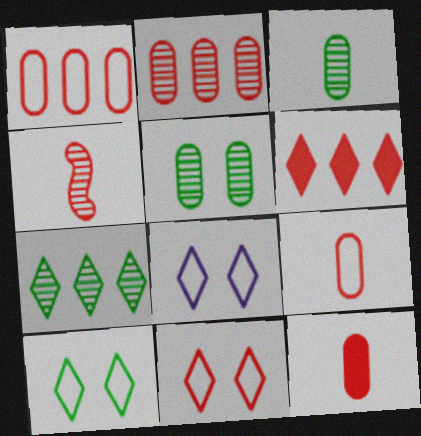[[8, 10, 11]]